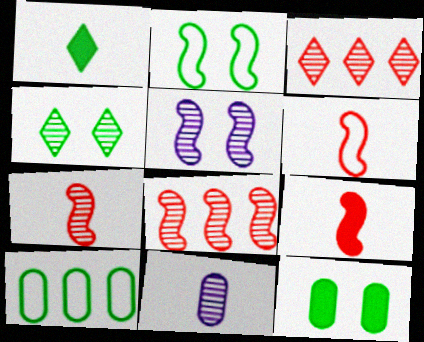[[1, 6, 11], 
[2, 4, 12], 
[4, 8, 11], 
[6, 7, 9]]